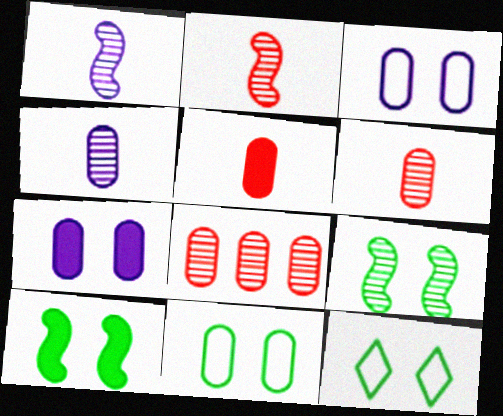[]